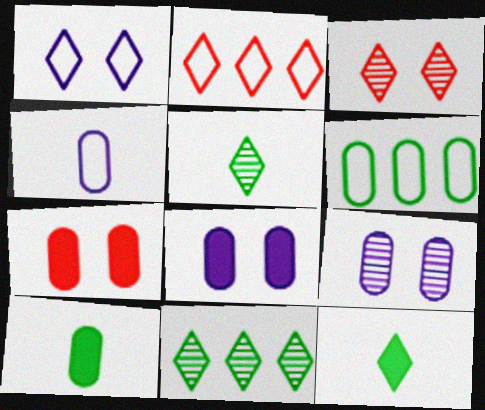[]